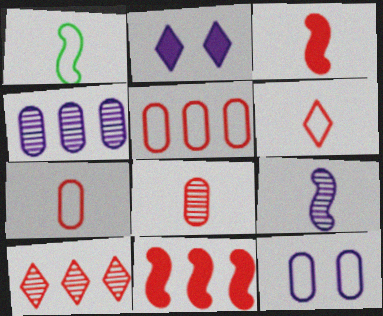[[1, 3, 9], 
[3, 6, 8], 
[5, 10, 11]]